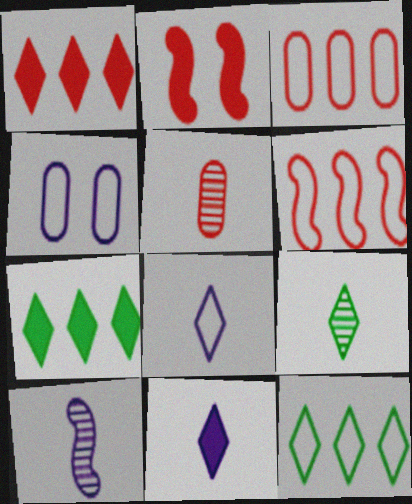[[5, 9, 10]]